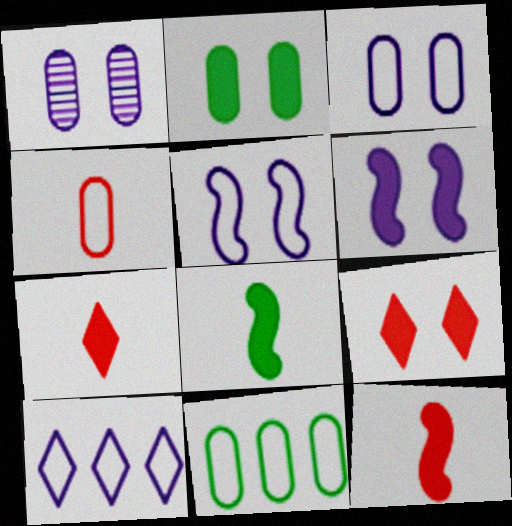[[2, 6, 9], 
[3, 4, 11]]